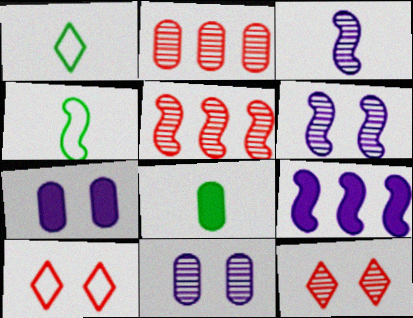[[1, 5, 7]]